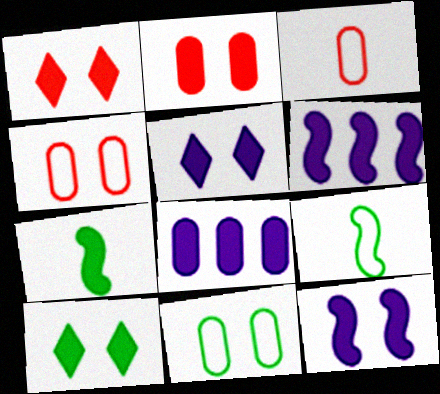[[1, 5, 10], 
[1, 7, 8], 
[2, 10, 12]]